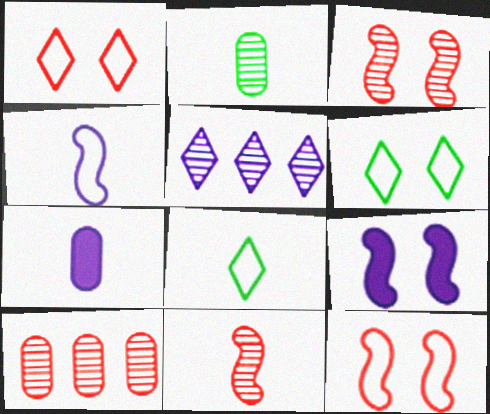[[2, 3, 5], 
[7, 8, 11], 
[8, 9, 10]]